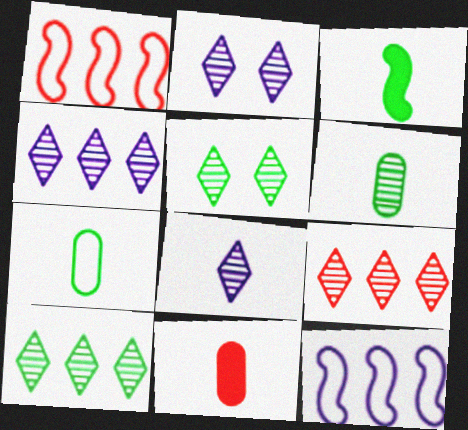[[2, 4, 8], 
[4, 9, 10], 
[5, 8, 9], 
[5, 11, 12]]